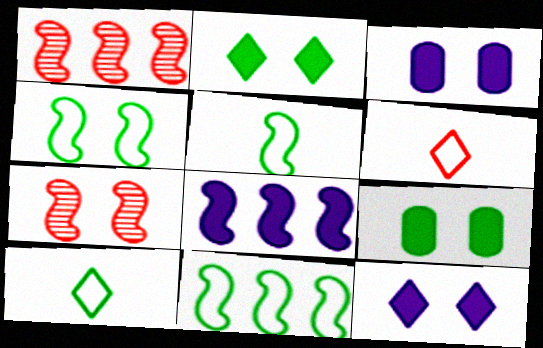[[1, 3, 10], 
[1, 8, 11], 
[4, 5, 11], 
[5, 7, 8]]